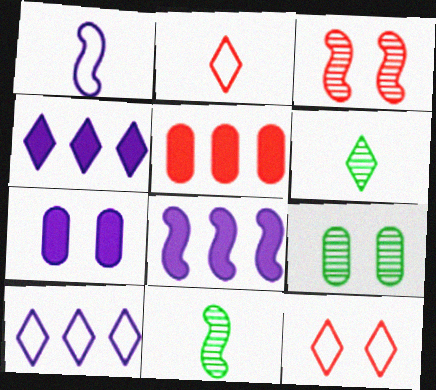[[2, 3, 5], 
[2, 8, 9], 
[4, 6, 12]]